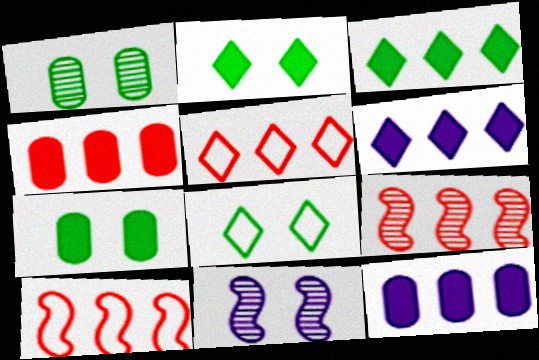[[4, 5, 9]]